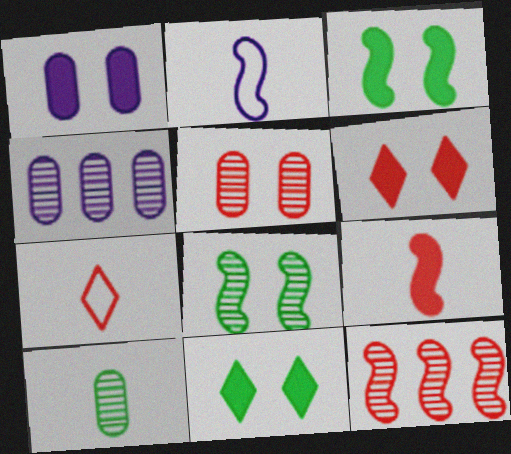[[1, 3, 6], 
[2, 3, 12], 
[3, 4, 7], 
[4, 5, 10]]